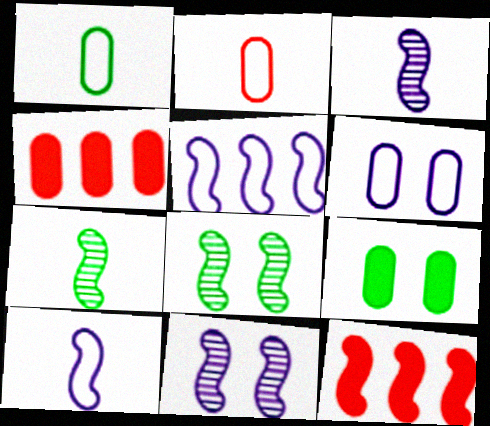[[8, 10, 12]]